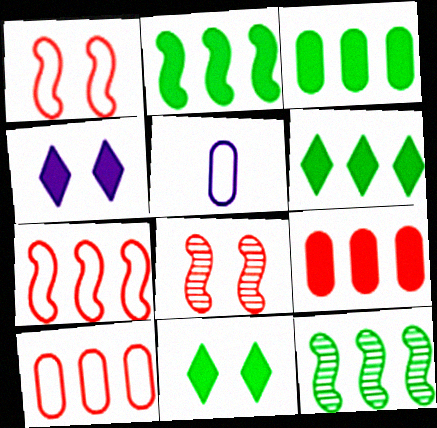[[2, 3, 6], 
[5, 6, 8]]